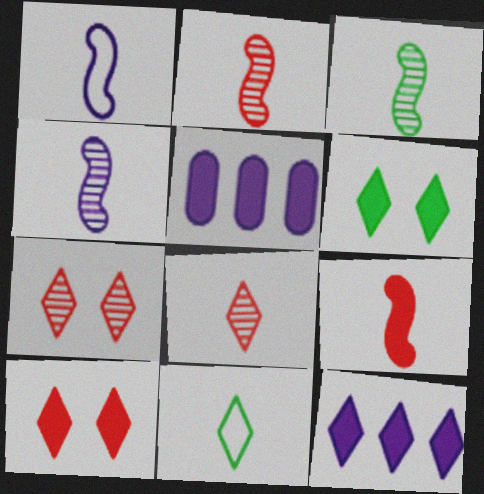[[1, 3, 9], 
[2, 3, 4], 
[5, 6, 9], 
[7, 11, 12]]